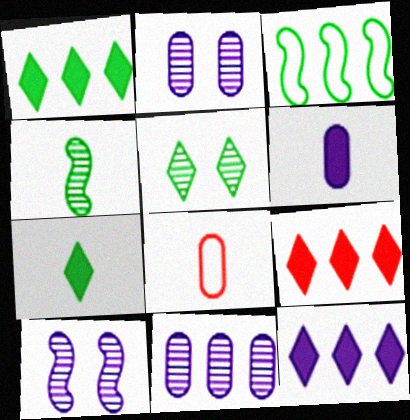[[1, 8, 10], 
[1, 9, 12], 
[3, 9, 11]]